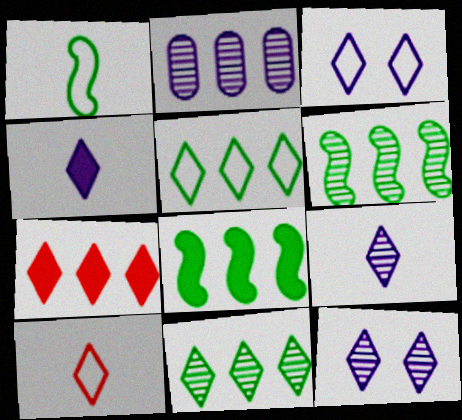[[3, 5, 10]]